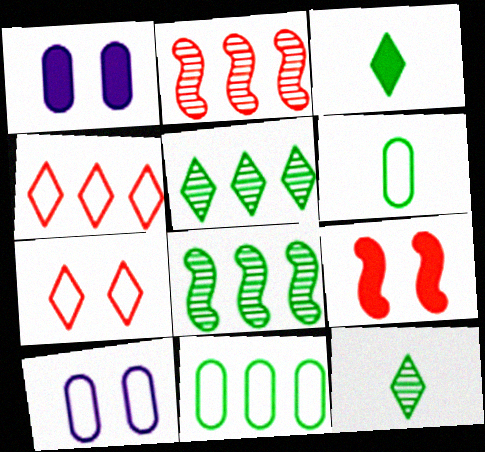[[2, 3, 10]]